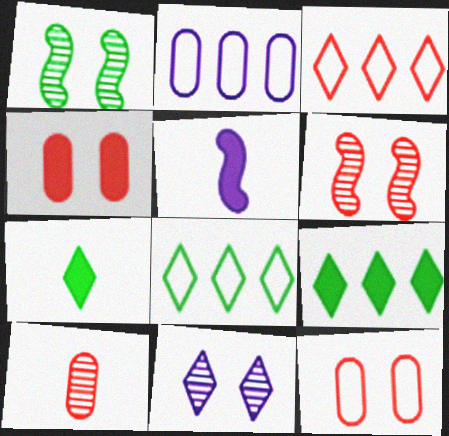[[2, 5, 11], 
[2, 6, 7], 
[3, 7, 11], 
[4, 5, 9]]